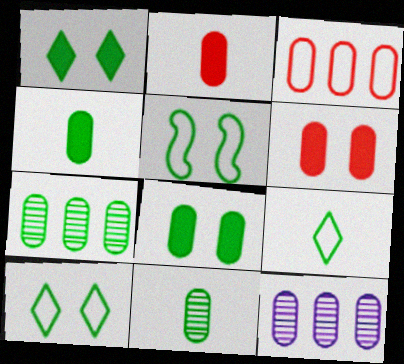[]